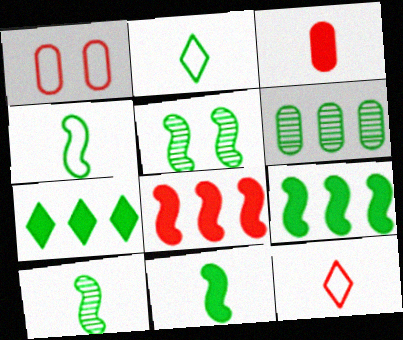[[4, 5, 9], 
[4, 10, 11]]